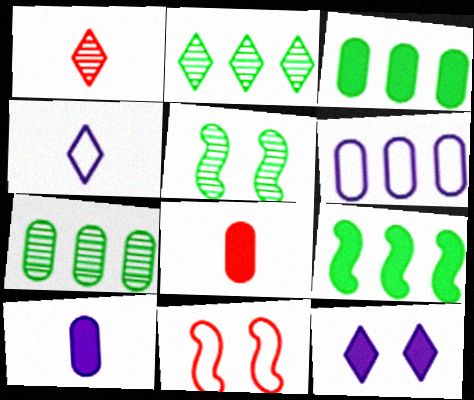[[2, 10, 11], 
[8, 9, 12]]